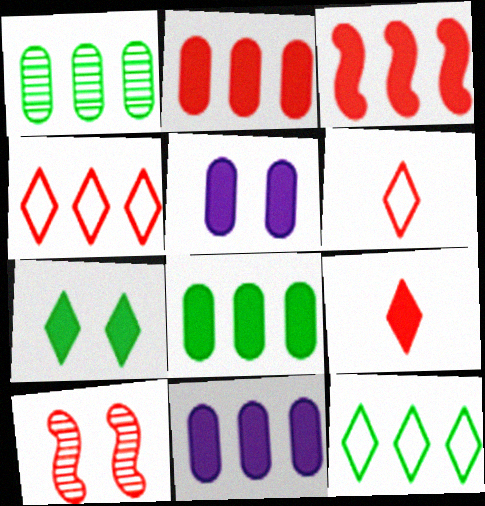[[2, 6, 10], 
[2, 8, 11]]